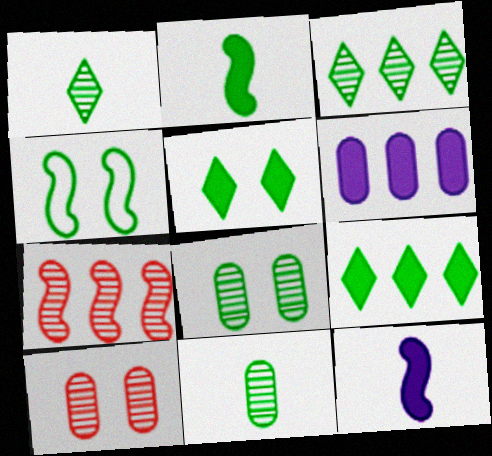[[4, 5, 8], 
[4, 7, 12], 
[4, 9, 11]]